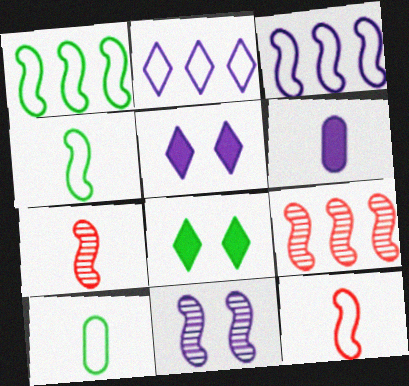[[2, 6, 11], 
[5, 9, 10]]